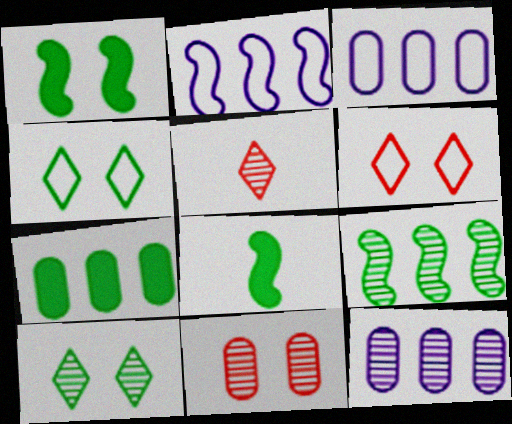[[1, 3, 5], 
[6, 8, 12]]